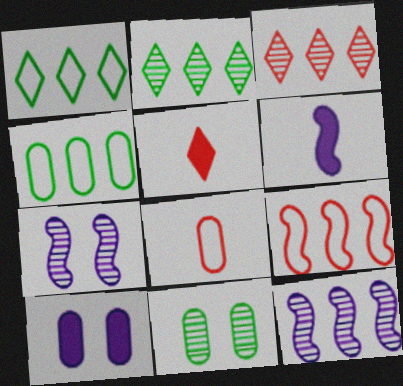[[4, 5, 7]]